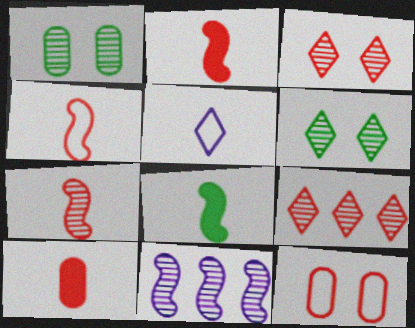[[2, 4, 7], 
[2, 9, 12]]